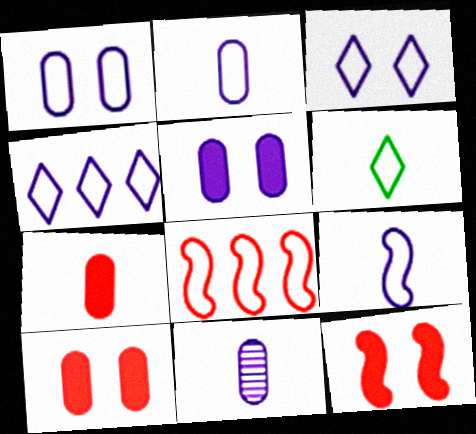[[1, 4, 9], 
[1, 6, 8]]